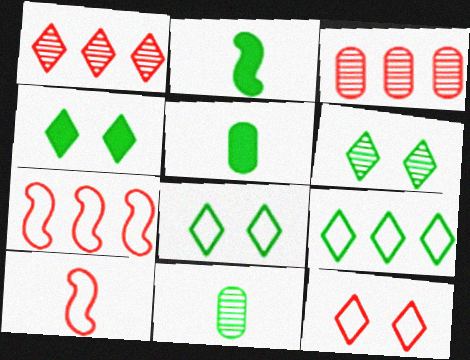[[4, 6, 8]]